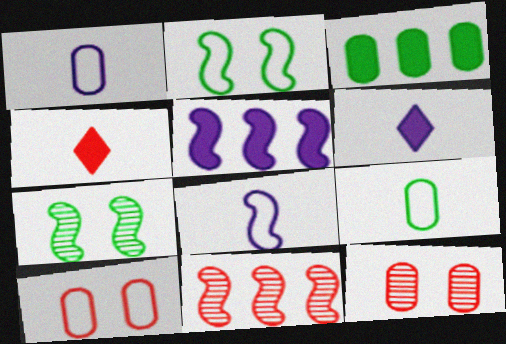[[1, 3, 12], 
[4, 10, 11]]